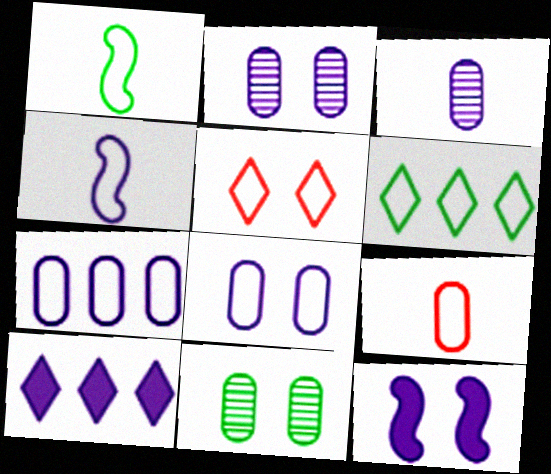[[1, 5, 7], 
[2, 4, 10], 
[5, 11, 12]]